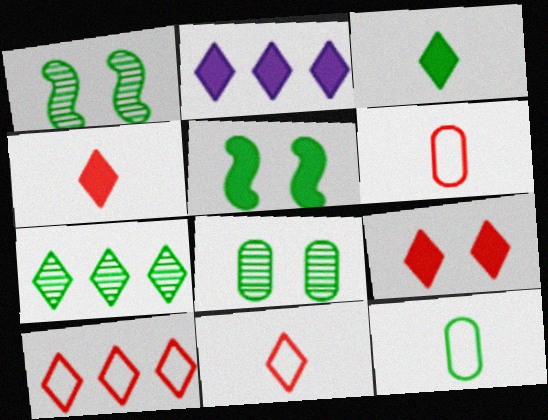[[1, 2, 6], 
[2, 3, 9], 
[2, 7, 10], 
[5, 7, 12]]